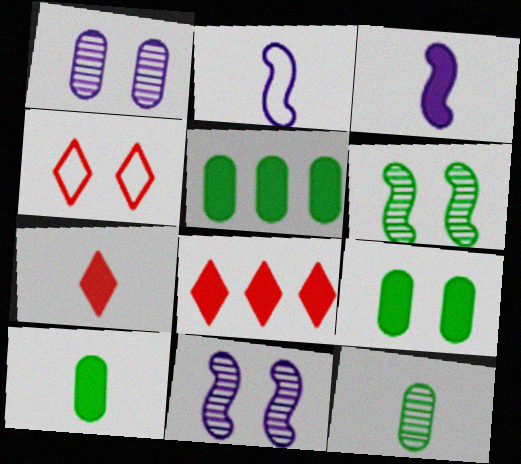[[2, 7, 12], 
[3, 7, 10], 
[3, 8, 9], 
[4, 9, 11], 
[5, 9, 10]]